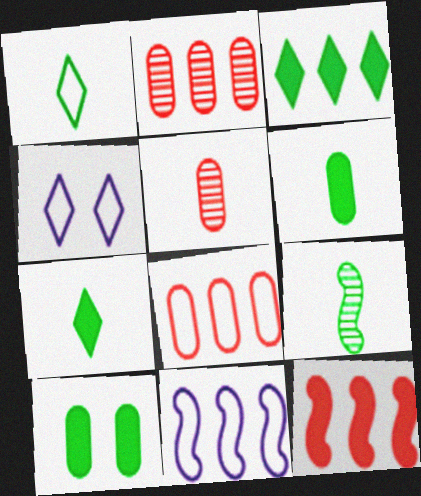[[1, 6, 9], 
[2, 3, 11]]